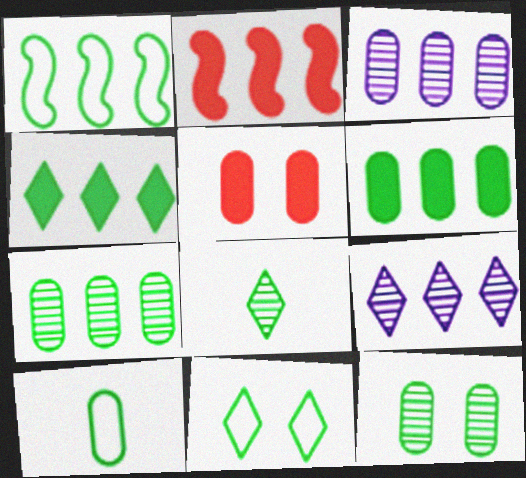[[1, 4, 7], 
[1, 10, 11], 
[3, 5, 10], 
[4, 8, 11], 
[6, 10, 12]]